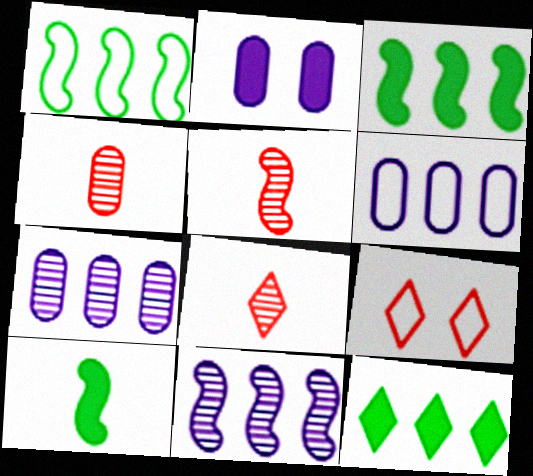[[1, 2, 8], 
[4, 5, 8], 
[7, 9, 10]]